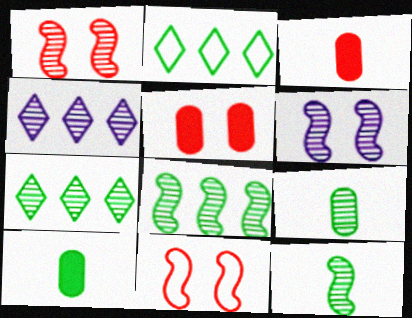[[1, 4, 9], 
[2, 3, 6], 
[4, 10, 11]]